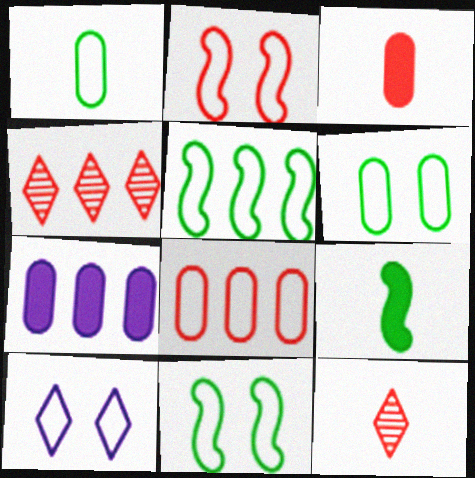[[2, 3, 4], 
[2, 6, 10], 
[4, 5, 7], 
[7, 11, 12]]